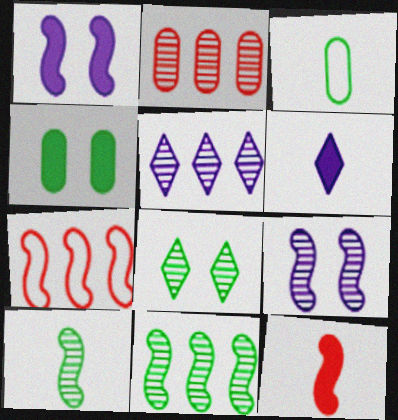[[1, 7, 10], 
[2, 5, 11]]